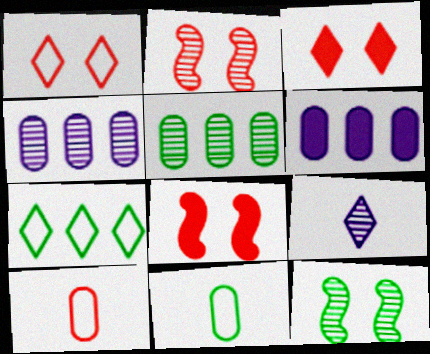[[2, 5, 9], 
[3, 7, 9]]